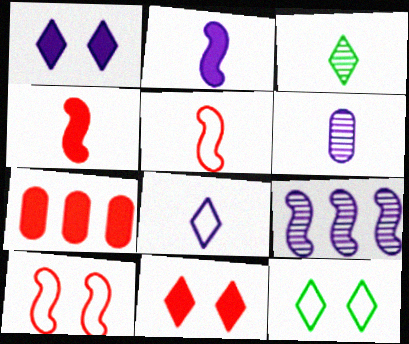[[2, 6, 8], 
[4, 7, 11]]